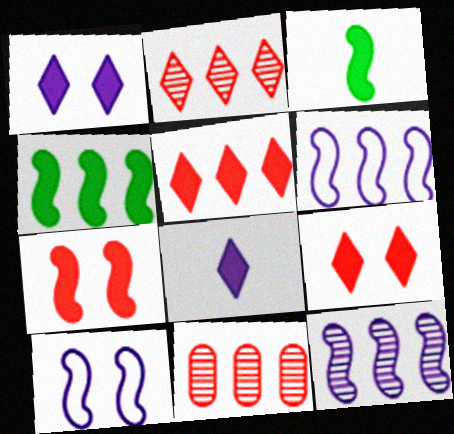[]